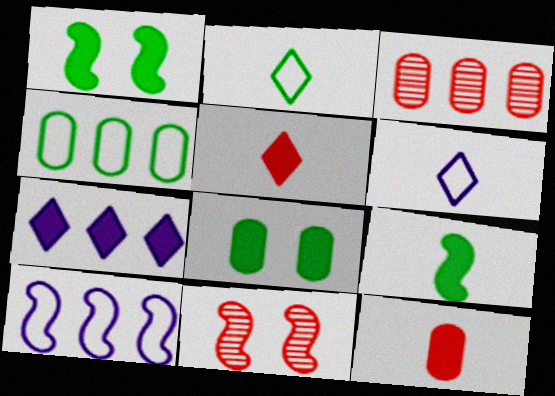[[1, 3, 6], 
[1, 7, 12], 
[9, 10, 11]]